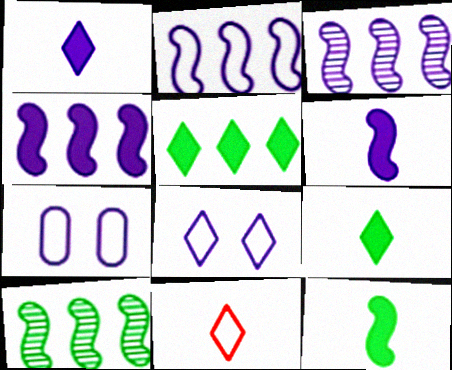[[1, 3, 7], 
[2, 3, 4]]